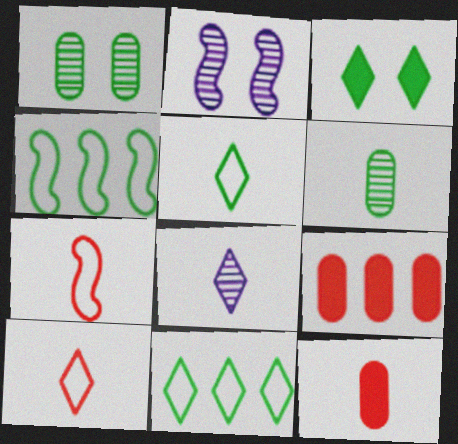[[2, 5, 9], 
[2, 11, 12], 
[3, 4, 6]]